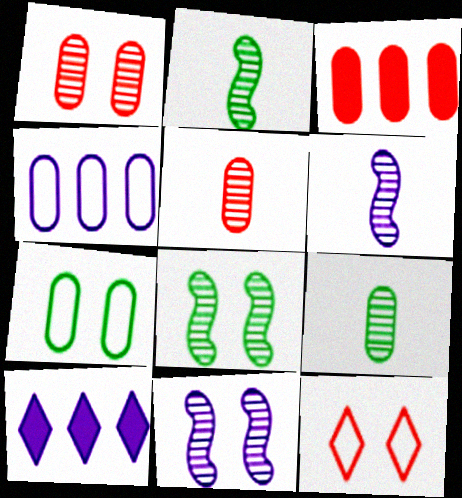[]